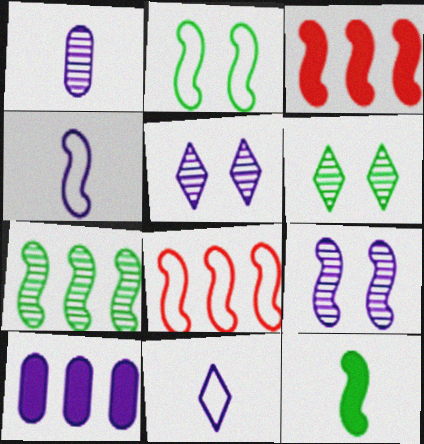[[2, 4, 8], 
[2, 7, 12], 
[4, 5, 10], 
[8, 9, 12], 
[9, 10, 11]]